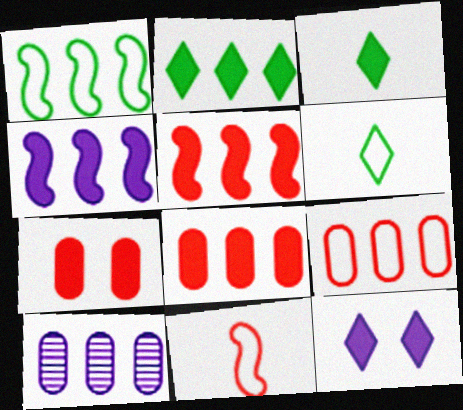[[2, 4, 8], 
[3, 4, 7]]